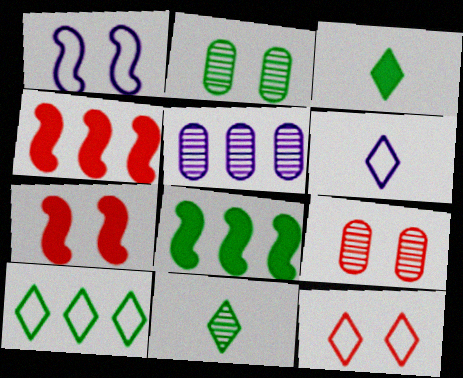[[2, 4, 6], 
[4, 5, 10], 
[6, 8, 9], 
[6, 10, 12], 
[7, 9, 12]]